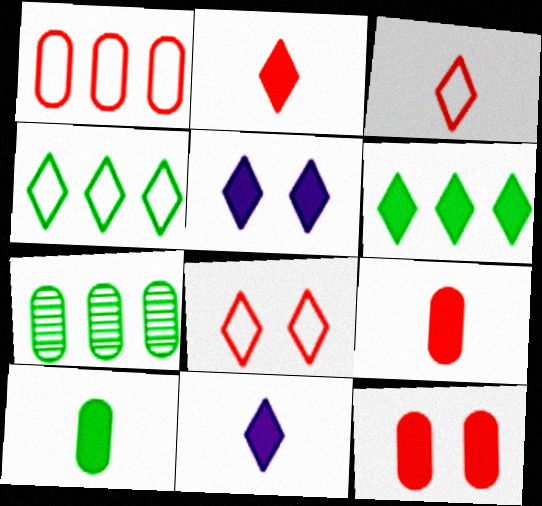[[2, 5, 6]]